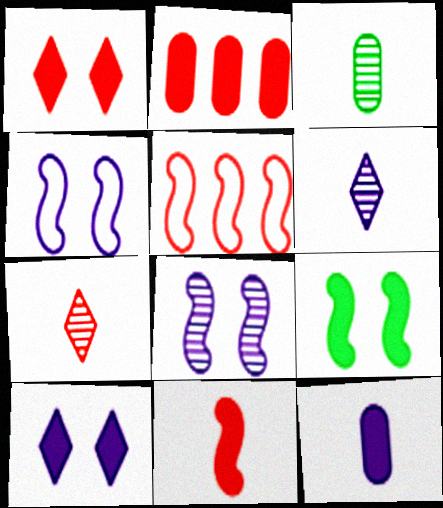[[1, 2, 11], 
[3, 5, 10]]